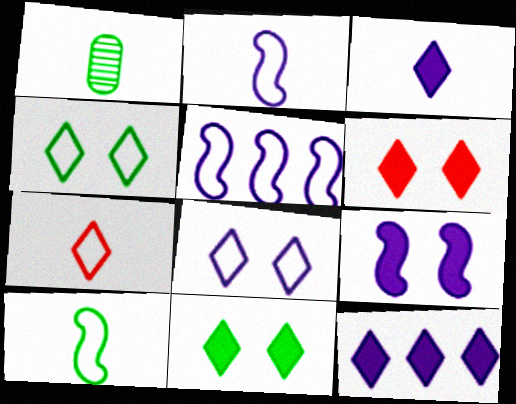[[1, 5, 6]]